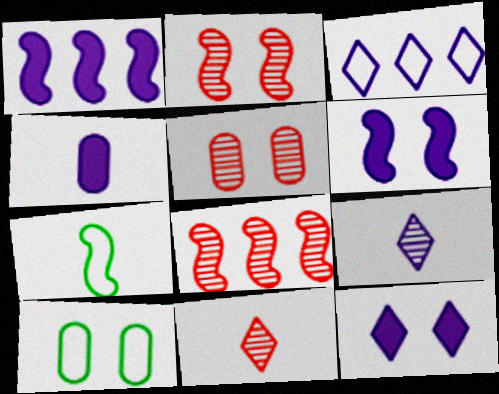[[1, 2, 7], 
[1, 4, 12], 
[1, 10, 11], 
[2, 10, 12], 
[3, 9, 12], 
[4, 7, 11], 
[5, 8, 11], 
[6, 7, 8]]